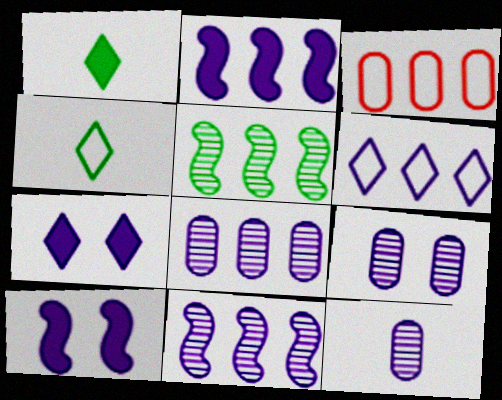[[2, 6, 8], 
[6, 10, 12], 
[8, 9, 12]]